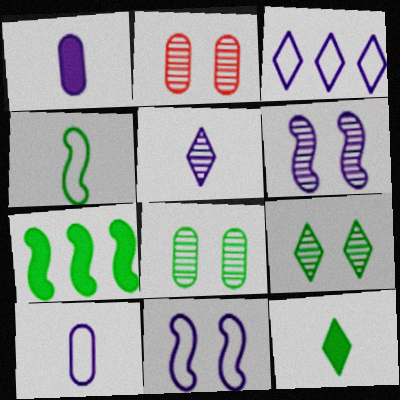[[1, 3, 6], 
[2, 6, 9], 
[3, 10, 11]]